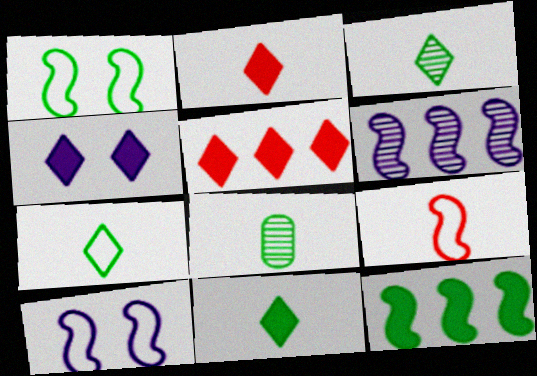[[3, 7, 11], 
[4, 5, 11], 
[5, 8, 10]]